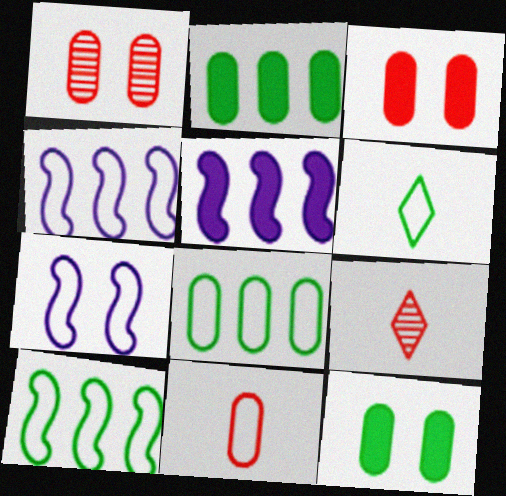[[1, 5, 6], 
[2, 7, 9], 
[4, 9, 12]]